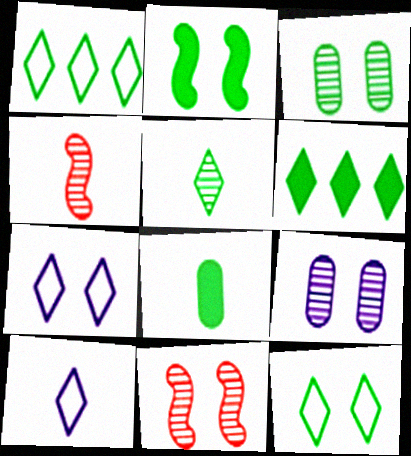[[2, 3, 12], 
[2, 6, 8], 
[4, 8, 10], 
[5, 6, 12]]